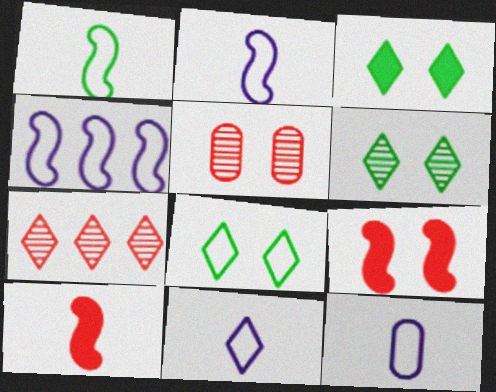[[2, 11, 12], 
[3, 6, 8], 
[3, 7, 11]]